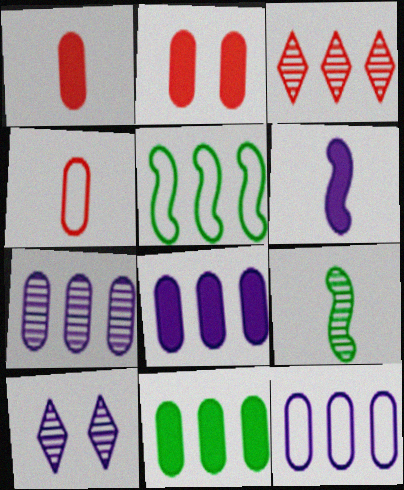[[1, 5, 10], 
[3, 5, 8], 
[6, 10, 12], 
[7, 8, 12]]